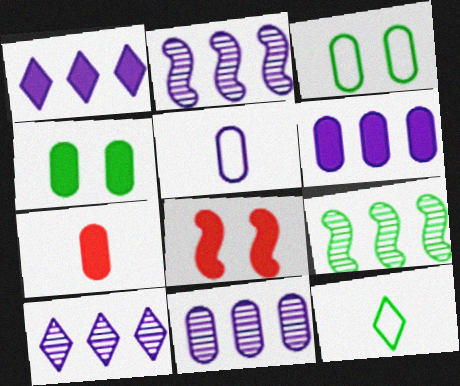[[2, 10, 11], 
[3, 7, 11], 
[4, 6, 7], 
[4, 9, 12], 
[8, 11, 12]]